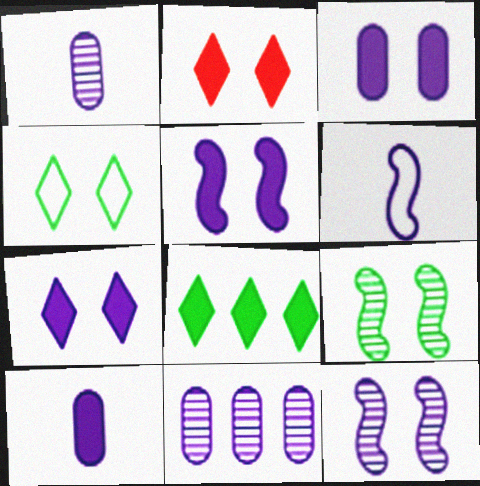[[3, 5, 7], 
[6, 7, 11]]